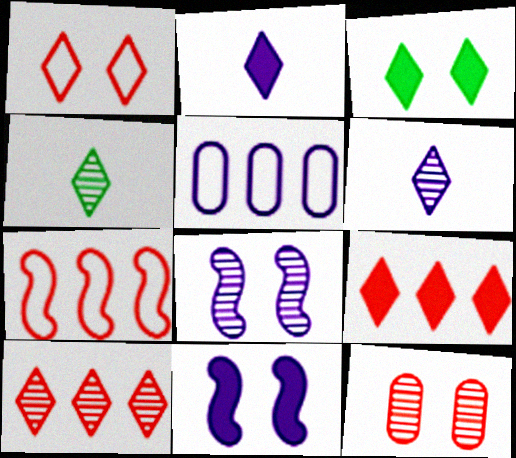[[2, 3, 9], 
[2, 5, 8], 
[5, 6, 11]]